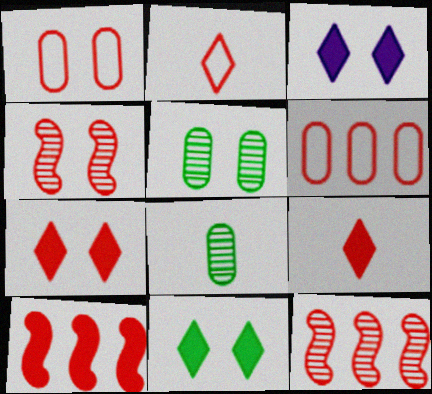[[1, 4, 7], 
[1, 9, 12], 
[3, 7, 11], 
[4, 6, 9]]